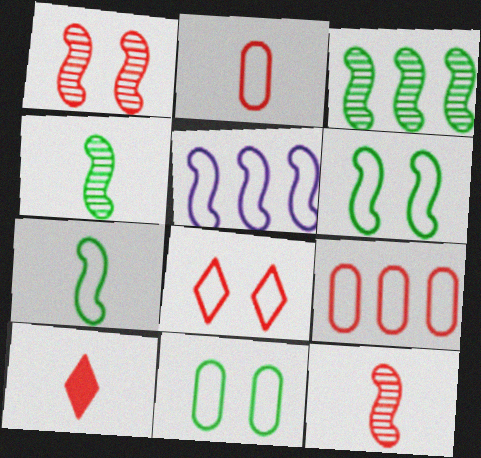[[1, 9, 10], 
[2, 10, 12]]